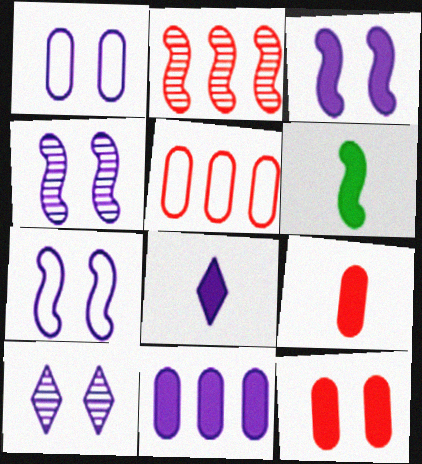[[1, 3, 10], 
[2, 6, 7], 
[3, 4, 7], 
[3, 8, 11], 
[5, 6, 10], 
[6, 8, 9]]